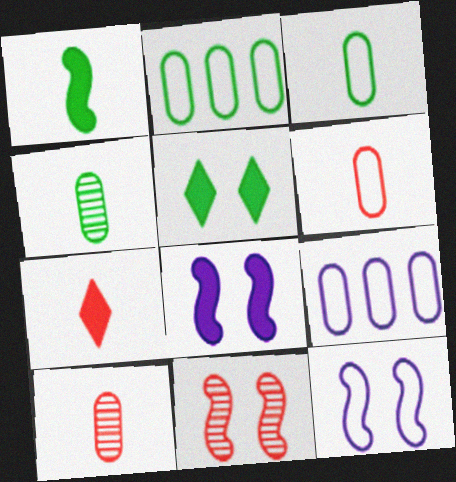[]